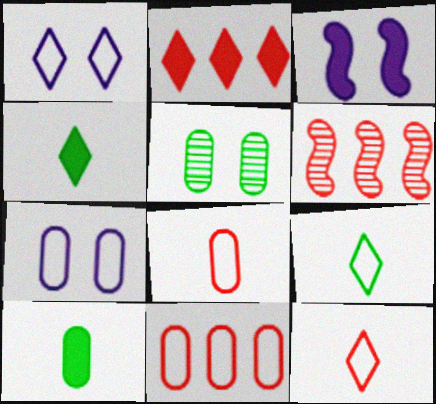[[1, 6, 10], 
[2, 3, 10], 
[2, 6, 11], 
[4, 6, 7]]